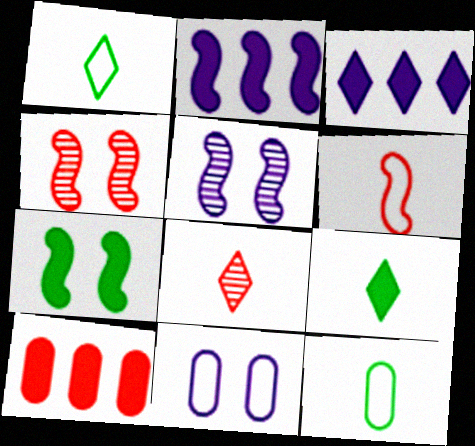[[1, 5, 10], 
[3, 4, 12]]